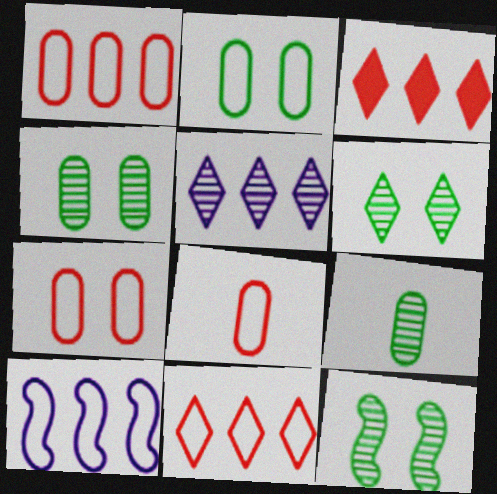[[1, 7, 8], 
[4, 6, 12]]